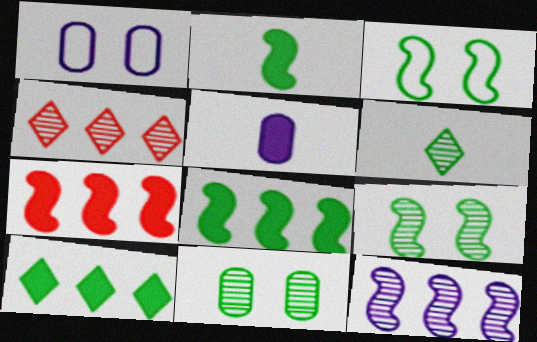[[1, 2, 4], 
[1, 6, 7], 
[3, 4, 5]]